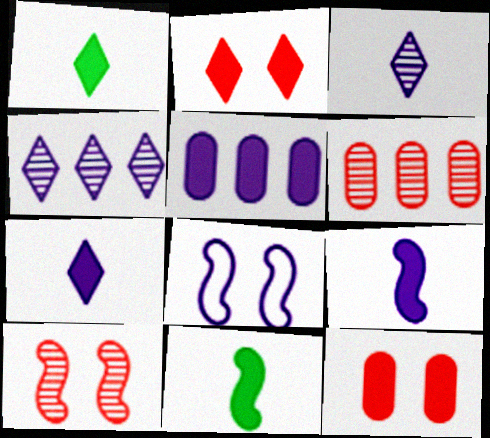[[1, 6, 8], 
[2, 5, 11], 
[3, 5, 8]]